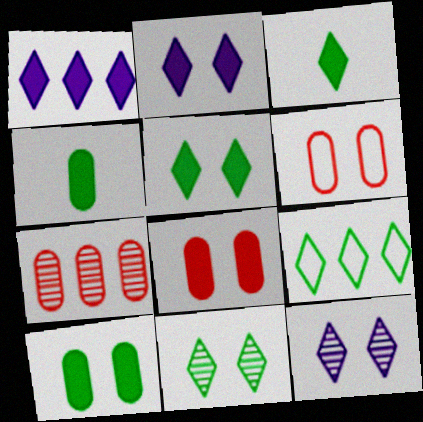[[3, 9, 11]]